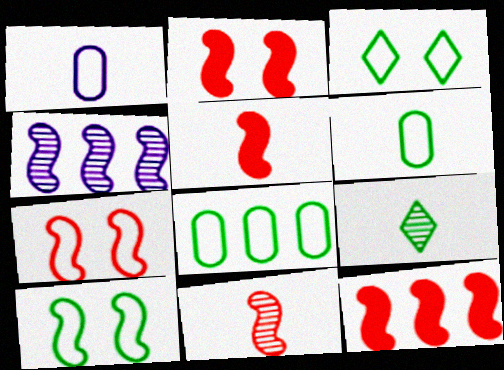[[1, 5, 9], 
[2, 5, 12], 
[4, 5, 10], 
[7, 11, 12]]